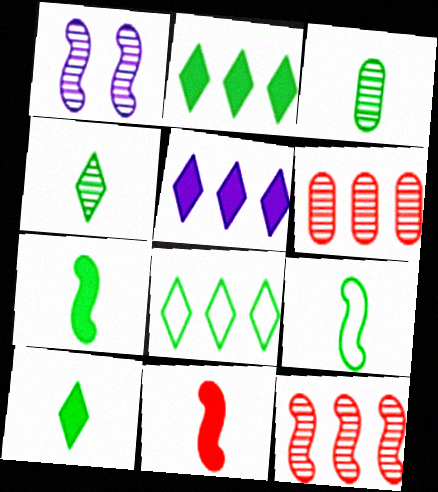[[1, 4, 6], 
[3, 9, 10]]